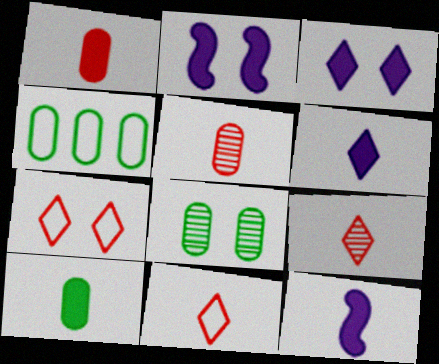[[2, 4, 9], 
[2, 7, 8], 
[4, 8, 10]]